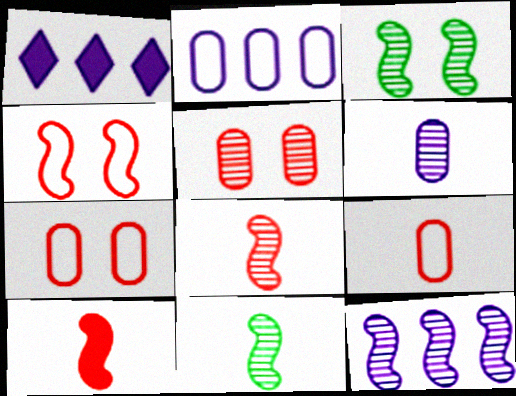[[1, 2, 12], 
[1, 3, 9], 
[1, 7, 11], 
[3, 8, 12]]